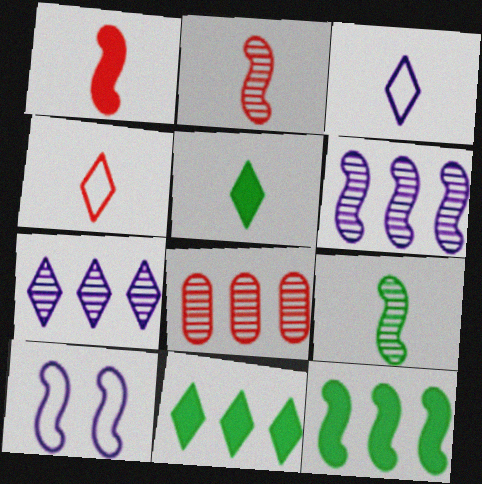[[2, 10, 12], 
[5, 8, 10]]